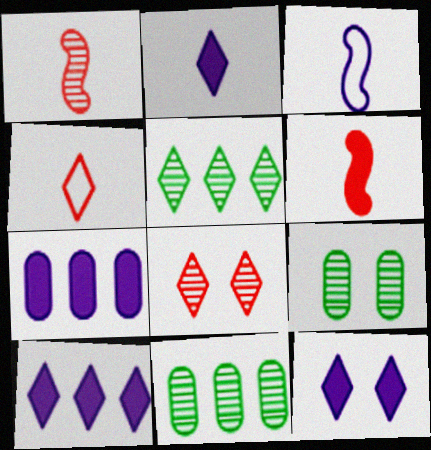[[2, 10, 12], 
[4, 5, 12]]